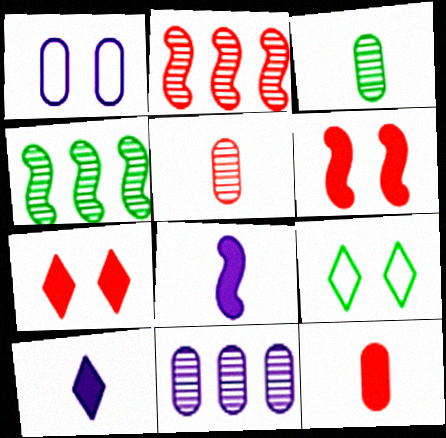[]